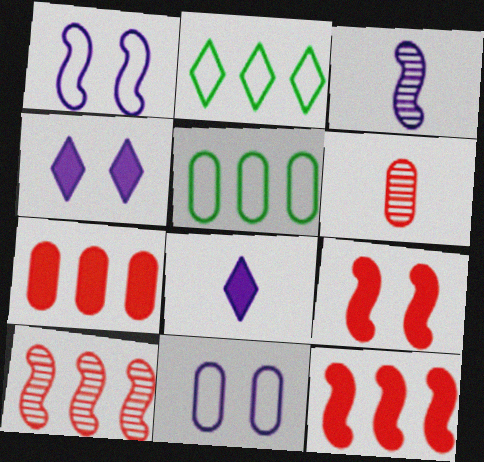[]